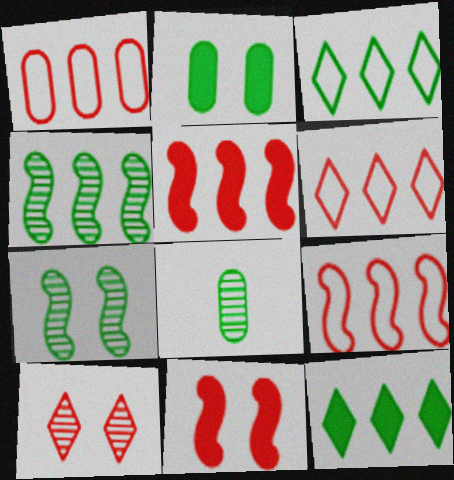[[1, 6, 9]]